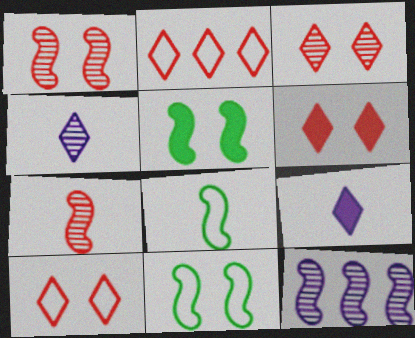[[3, 6, 10]]